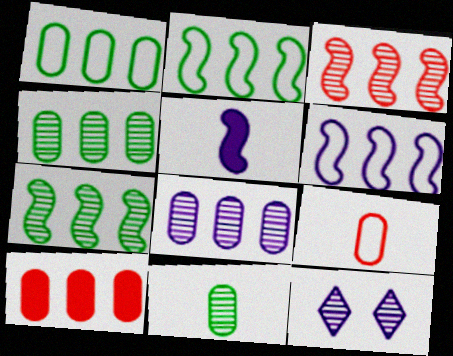[[1, 8, 10], 
[3, 11, 12]]